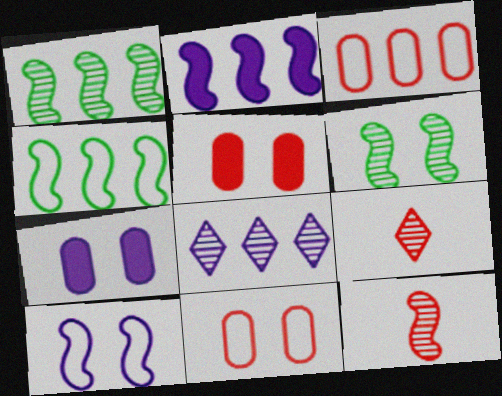[[4, 7, 9]]